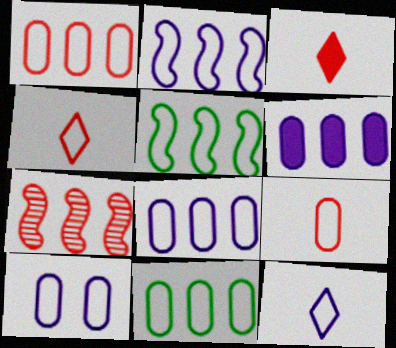[[1, 8, 11], 
[2, 10, 12], 
[4, 5, 10], 
[9, 10, 11]]